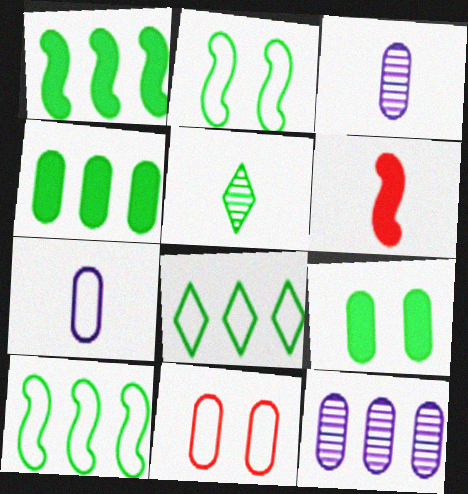[[2, 4, 5], 
[3, 4, 11], 
[5, 6, 7], 
[5, 9, 10]]